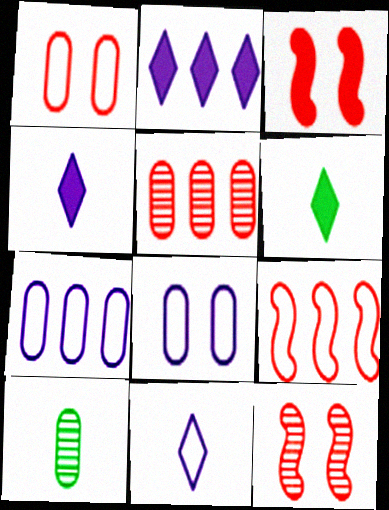[[6, 7, 12]]